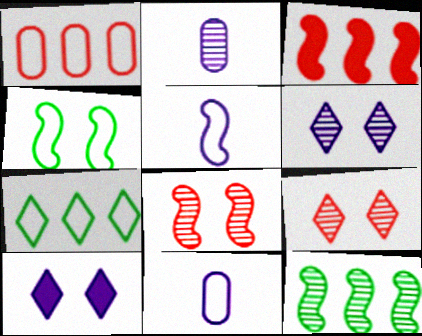[[2, 9, 12]]